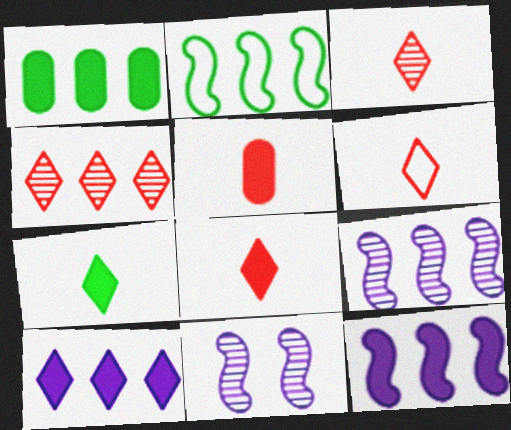[[1, 6, 11], 
[3, 6, 8]]